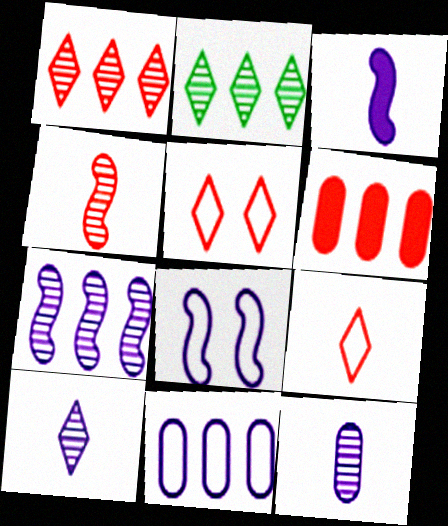[[3, 7, 8], 
[4, 5, 6]]